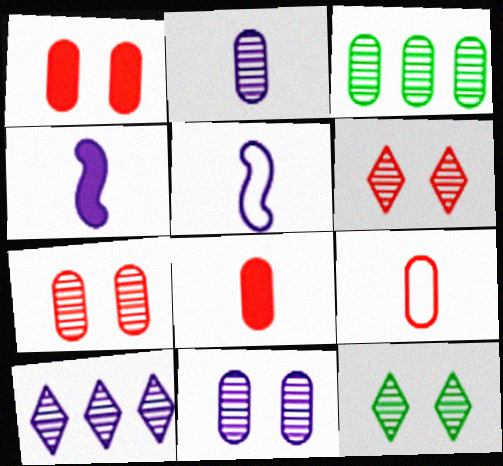[[2, 3, 7]]